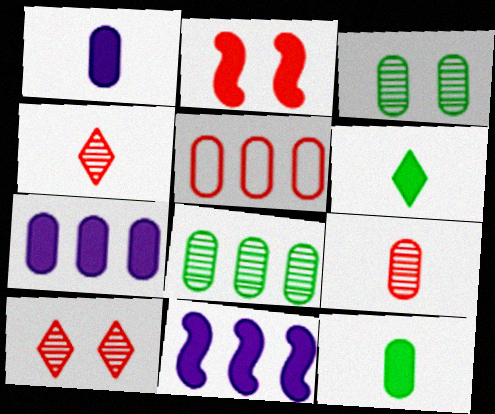[[1, 3, 5], 
[2, 4, 5], 
[2, 6, 7], 
[5, 7, 8]]